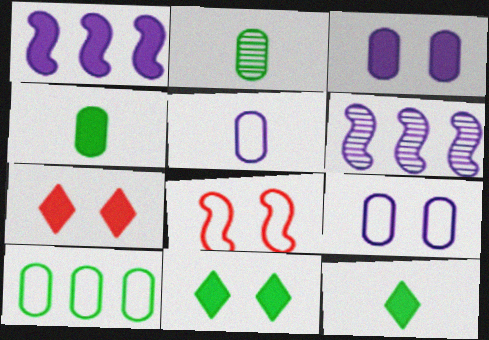[[1, 4, 7]]